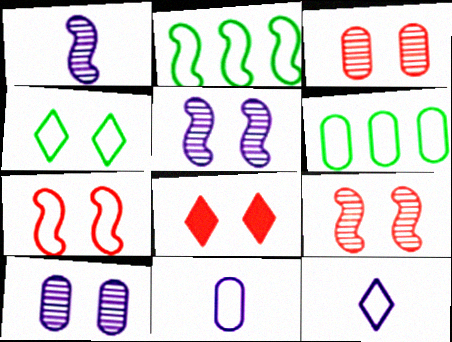[[1, 6, 8], 
[3, 7, 8], 
[6, 7, 12]]